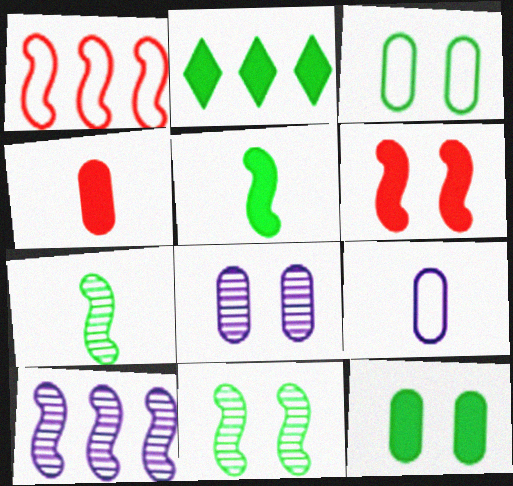[[2, 3, 7], 
[2, 5, 12]]